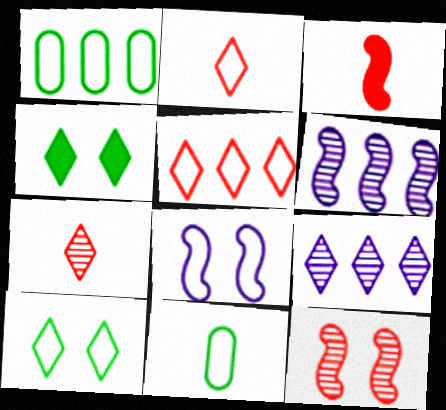[[1, 2, 8], 
[2, 4, 9], 
[5, 8, 11]]